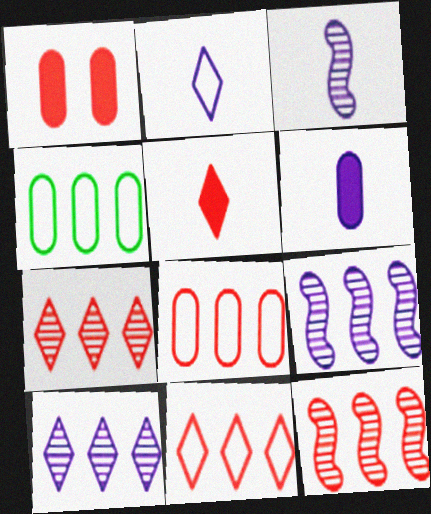[[2, 3, 6]]